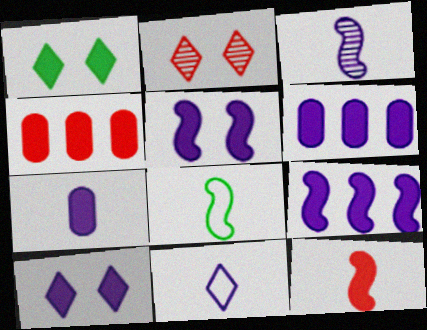[[1, 6, 12], 
[2, 6, 8], 
[3, 7, 11], 
[3, 8, 12], 
[7, 9, 10]]